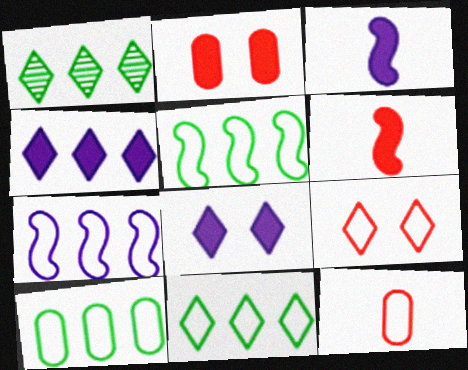[[5, 10, 11]]